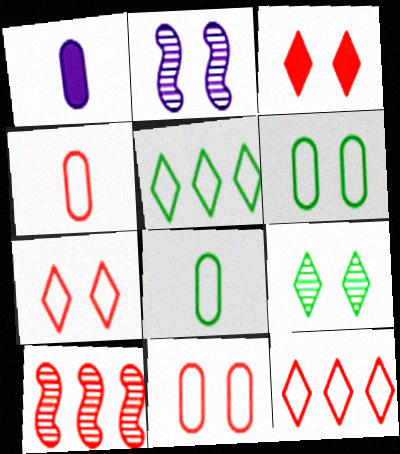[[2, 3, 6], 
[3, 4, 10]]